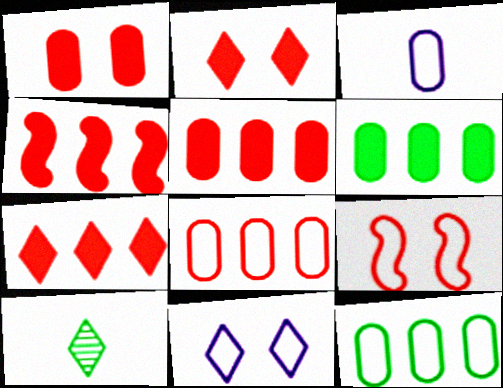[[4, 5, 7], 
[7, 10, 11]]